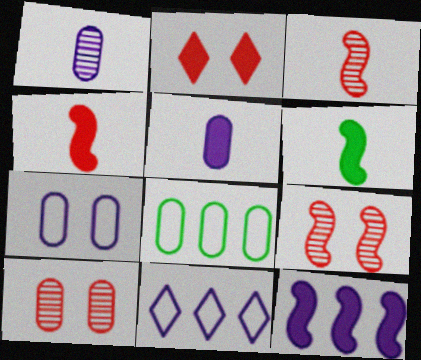[[5, 8, 10], 
[6, 10, 11]]